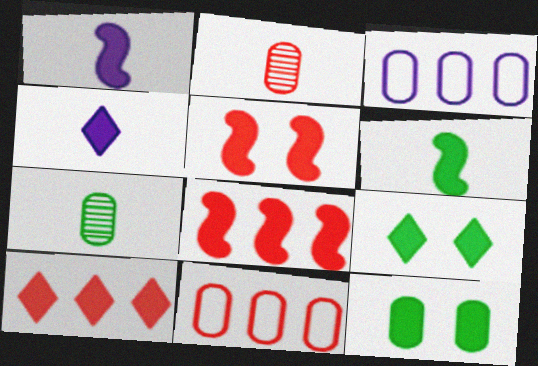[[1, 10, 12], 
[2, 3, 12], 
[4, 8, 12], 
[4, 9, 10]]